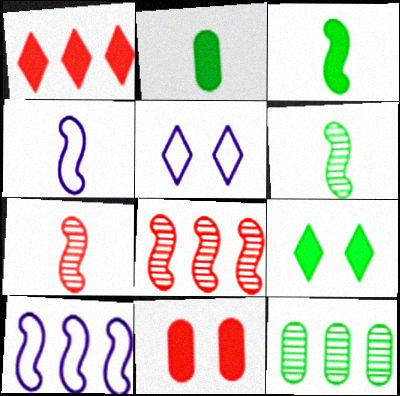[[1, 10, 12], 
[2, 5, 8], 
[3, 4, 7]]